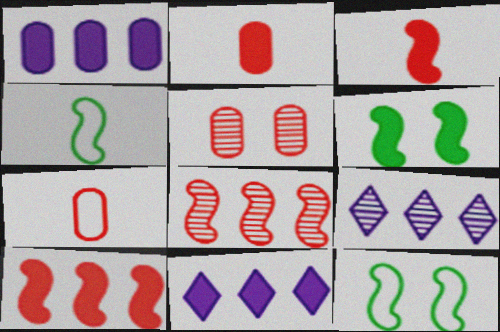[[2, 6, 11], 
[2, 9, 12], 
[4, 5, 11], 
[6, 7, 9]]